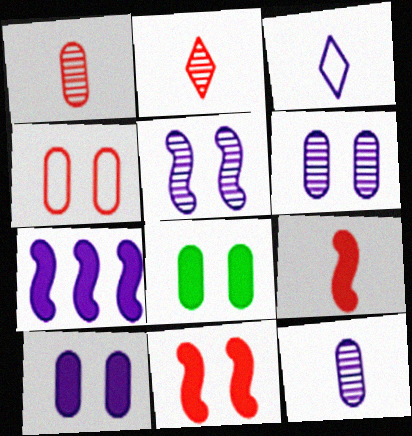[[3, 6, 7], 
[4, 6, 8]]